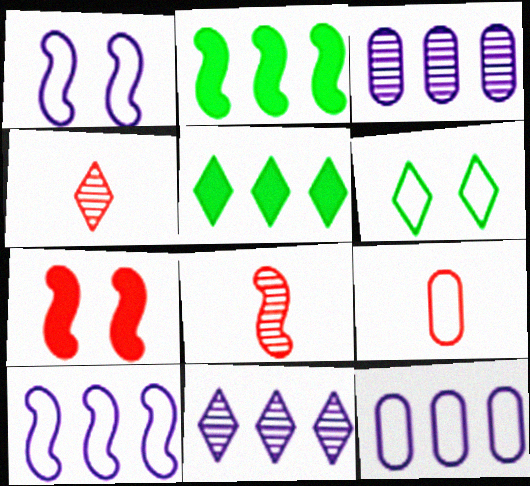[[1, 2, 8], 
[6, 9, 10]]